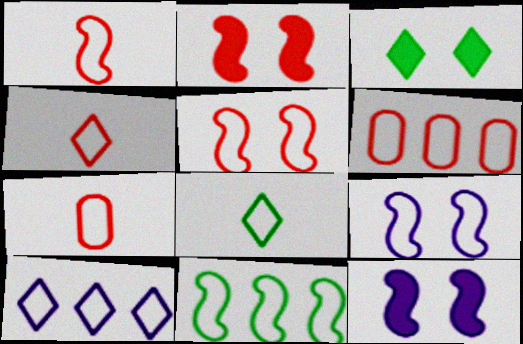[[1, 4, 7], 
[1, 9, 11], 
[4, 5, 6], 
[6, 8, 9], 
[6, 10, 11]]